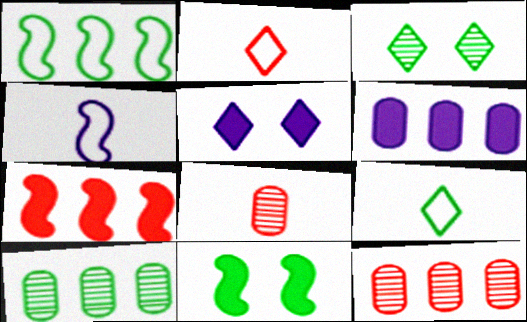[[1, 5, 8], 
[9, 10, 11]]